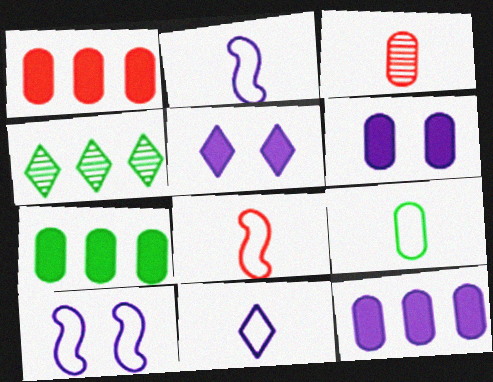[[1, 7, 12], 
[4, 6, 8], 
[8, 9, 11]]